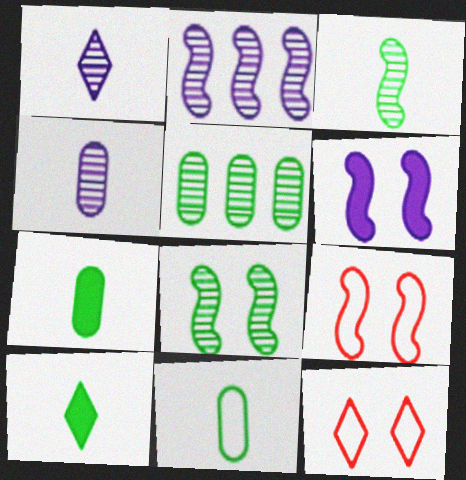[[2, 7, 12], 
[3, 10, 11], 
[6, 8, 9]]